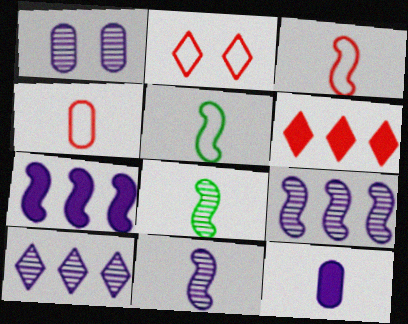[[1, 5, 6], 
[1, 10, 11]]